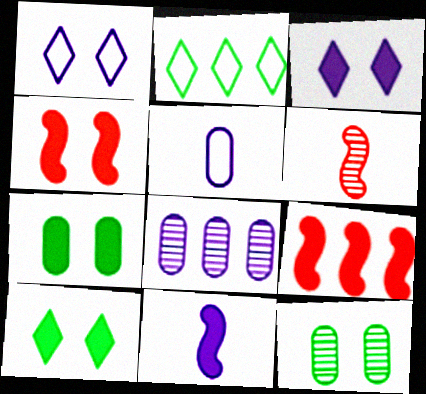[[1, 4, 12], 
[1, 8, 11], 
[2, 8, 9], 
[3, 4, 7]]